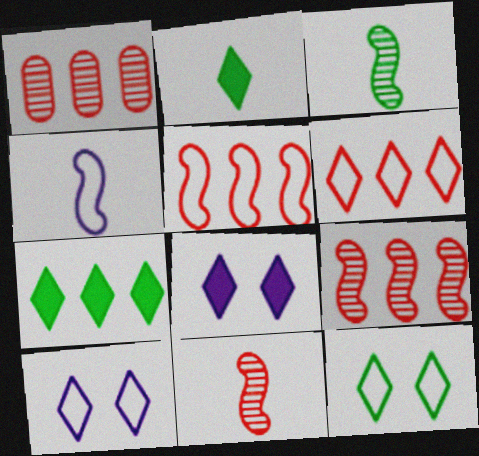[]